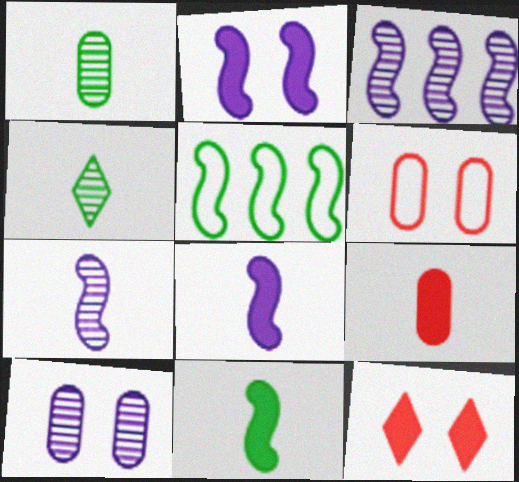[]